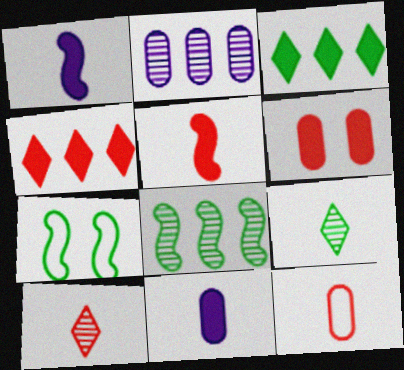[[1, 3, 6], 
[1, 9, 12], 
[4, 5, 6], 
[5, 10, 12]]